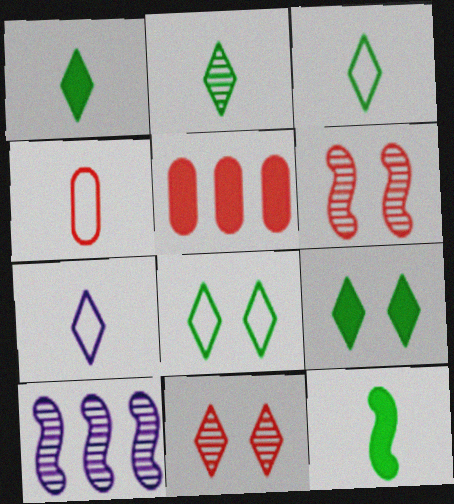[[1, 2, 3], 
[4, 9, 10]]